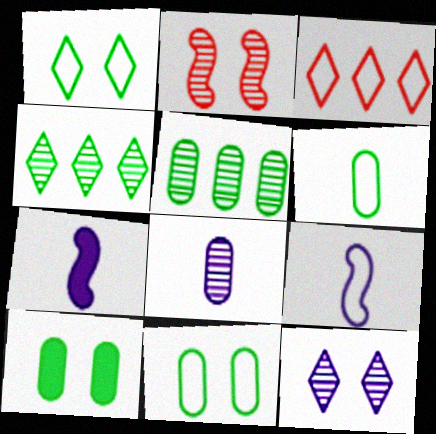[[2, 4, 8], 
[3, 9, 11], 
[5, 6, 10]]